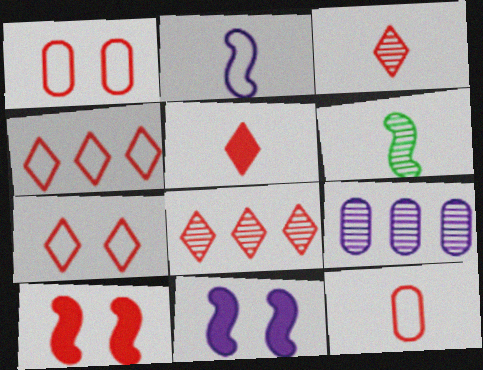[[5, 7, 8], 
[8, 10, 12]]